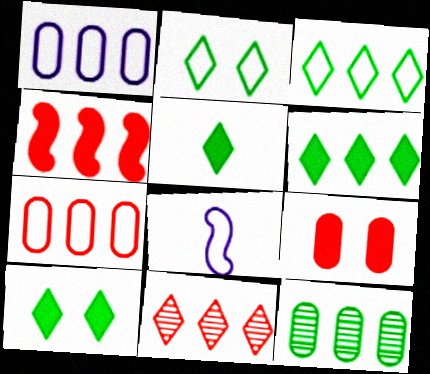[[2, 7, 8], 
[4, 7, 11], 
[5, 6, 10]]